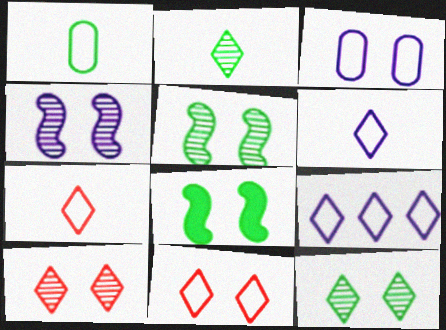[[3, 8, 10]]